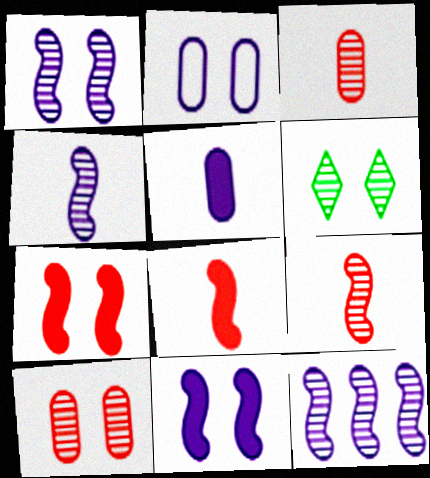[[1, 4, 12], 
[1, 6, 10], 
[2, 6, 7], 
[3, 6, 12]]